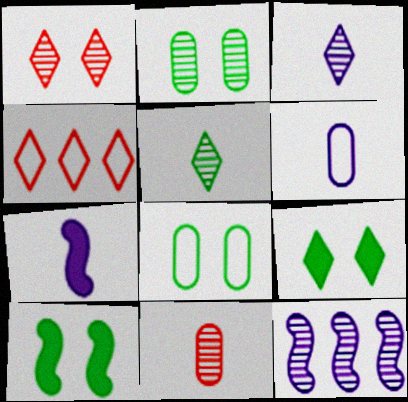[[2, 4, 7], 
[3, 4, 9], 
[3, 6, 7]]